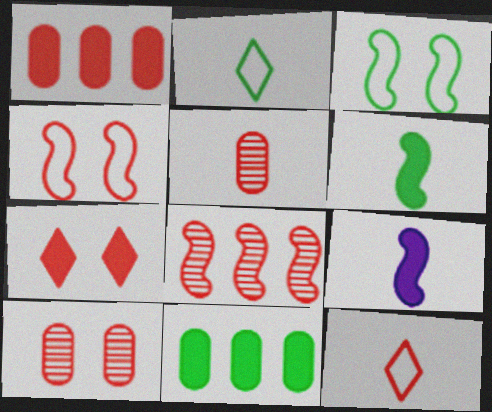[[2, 5, 9], 
[3, 8, 9], 
[4, 7, 10], 
[7, 9, 11]]